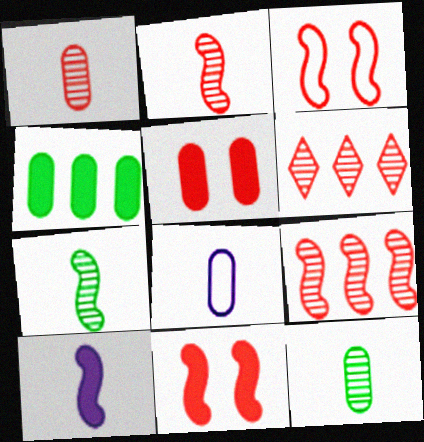[]